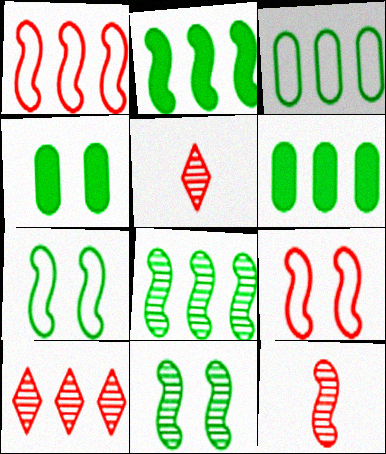[]